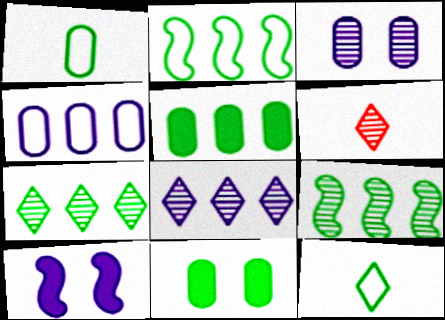[[2, 5, 7], 
[3, 6, 9], 
[9, 11, 12]]